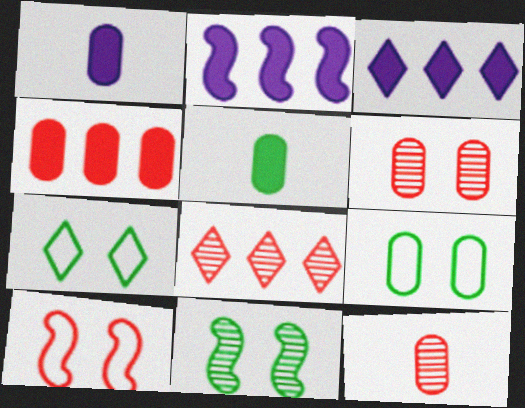[[2, 7, 12]]